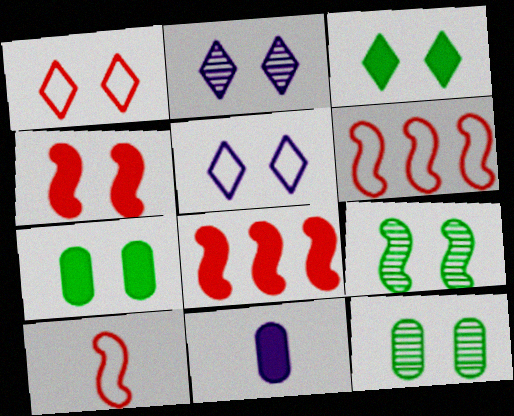[[1, 2, 3], 
[3, 8, 11], 
[4, 5, 12]]